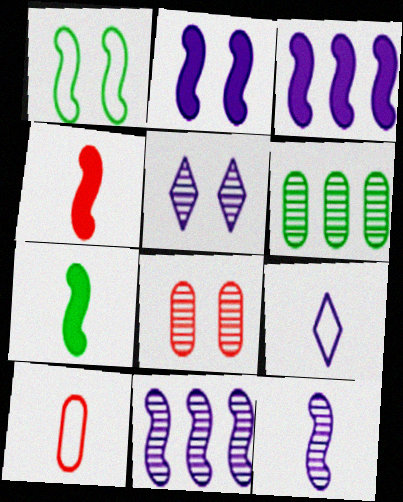[[1, 4, 11]]